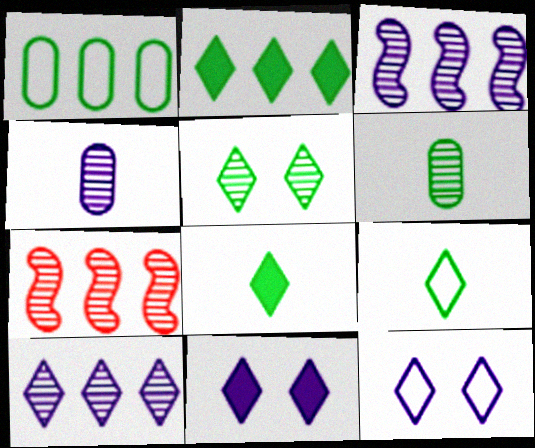[[2, 5, 9], 
[4, 5, 7]]